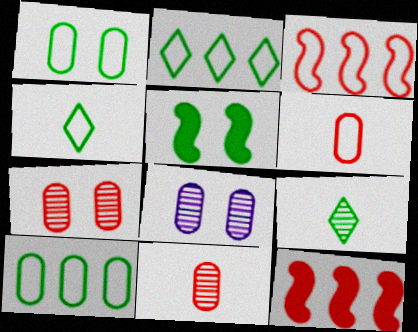[[4, 8, 12], 
[5, 9, 10]]